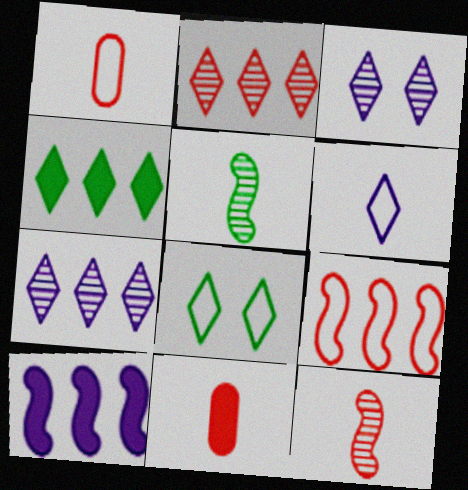[[5, 6, 11]]